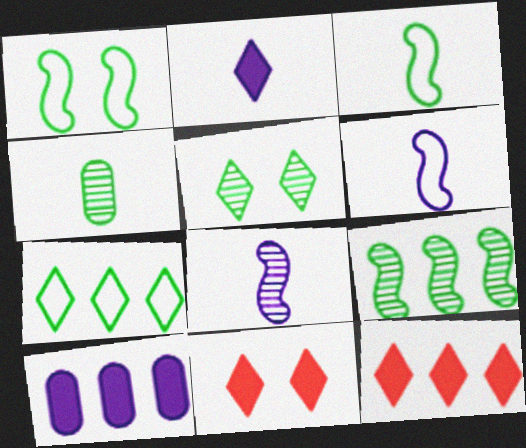[[4, 5, 9]]